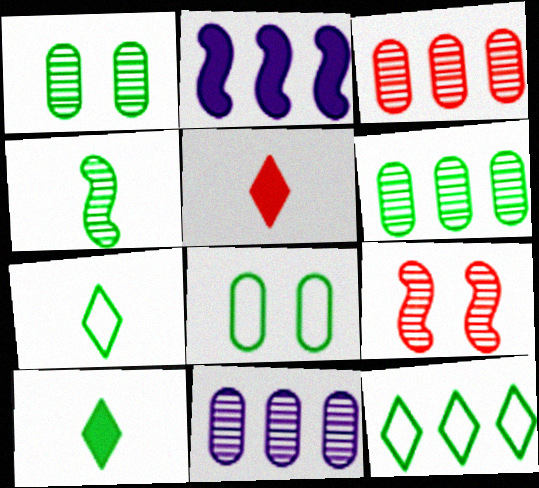[[2, 3, 12], 
[3, 6, 11]]